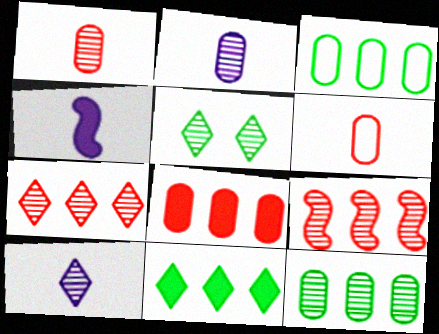[[2, 5, 9], 
[5, 7, 10]]